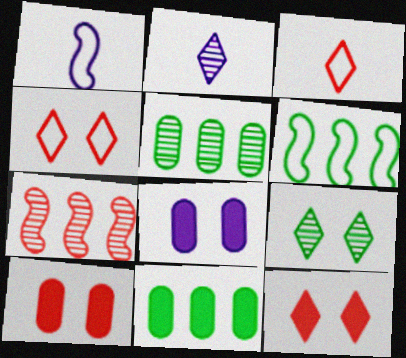[[1, 5, 12], 
[2, 6, 10], 
[3, 7, 10]]